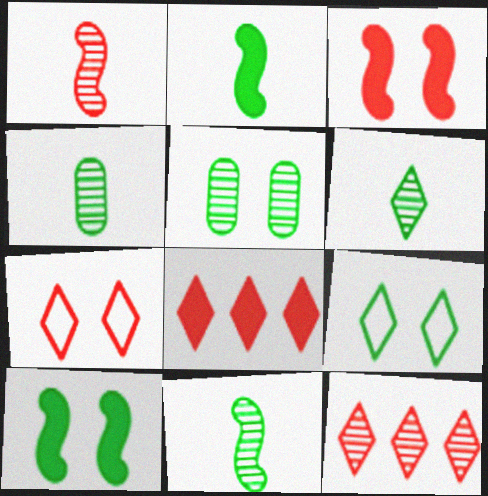[[4, 6, 11], 
[5, 9, 10]]